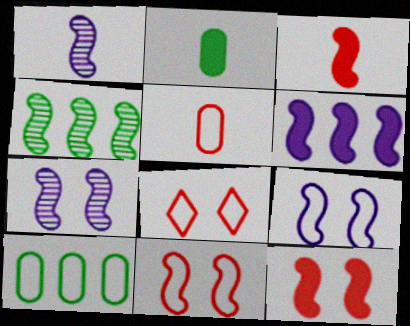[[1, 6, 9], 
[3, 4, 9]]